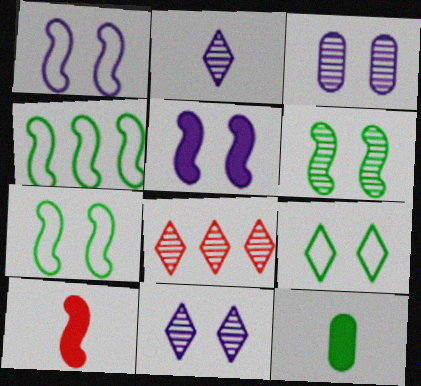[[1, 8, 12]]